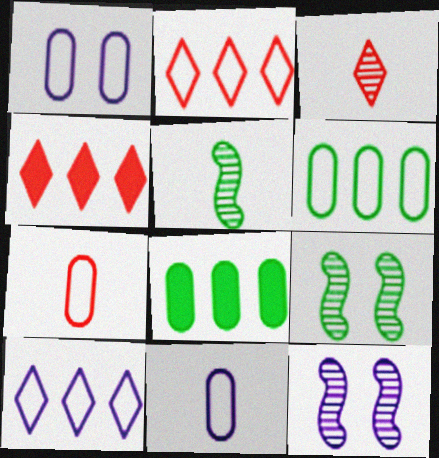[[1, 4, 5], 
[1, 6, 7], 
[4, 9, 11]]